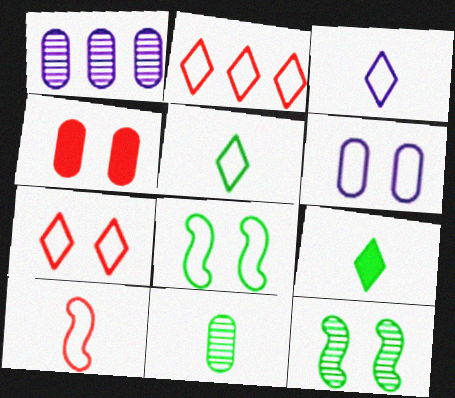[[6, 7, 8]]